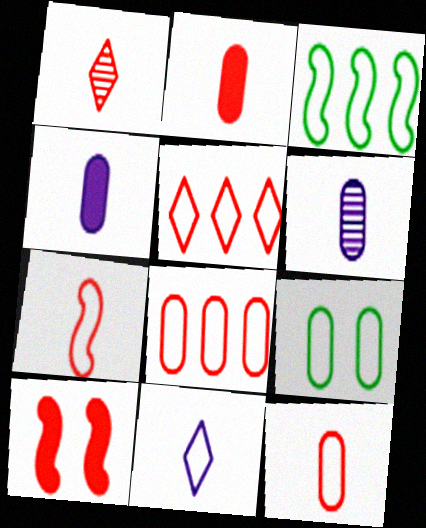[[1, 2, 7], 
[1, 8, 10]]